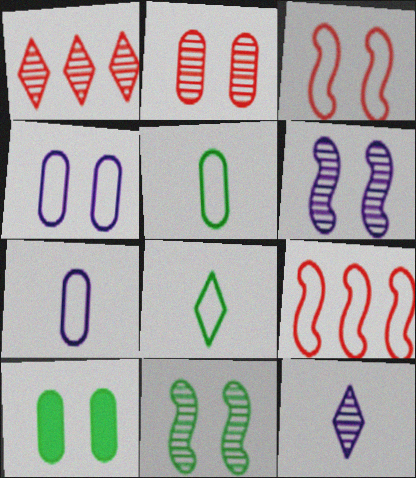[[2, 4, 10], 
[4, 8, 9], 
[9, 10, 12]]